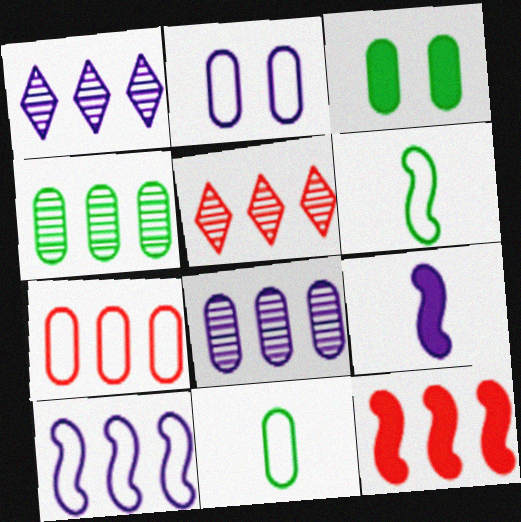[[1, 2, 9], 
[2, 7, 11], 
[3, 4, 11], 
[5, 7, 12]]